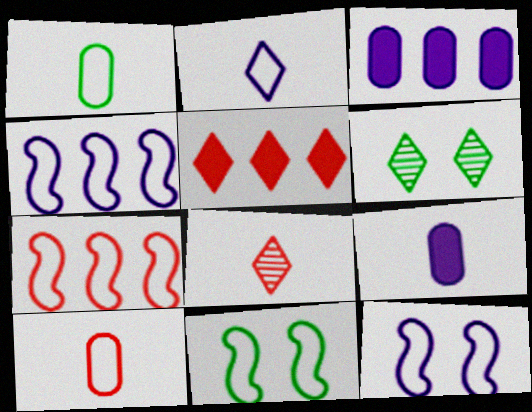[[2, 5, 6], 
[3, 8, 11], 
[6, 7, 9]]